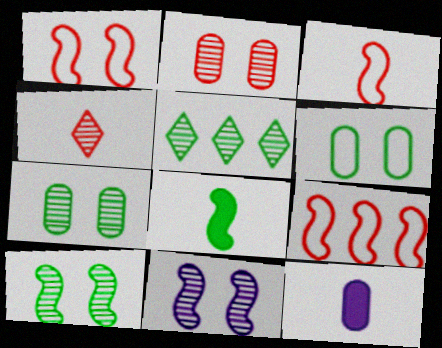[[1, 3, 9], 
[1, 5, 12], 
[5, 6, 8], 
[8, 9, 11]]